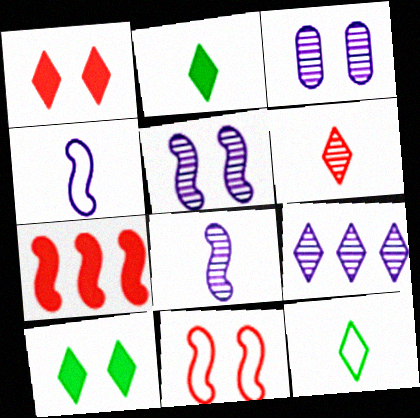[[1, 9, 12], 
[3, 7, 12], 
[3, 8, 9], 
[3, 10, 11]]